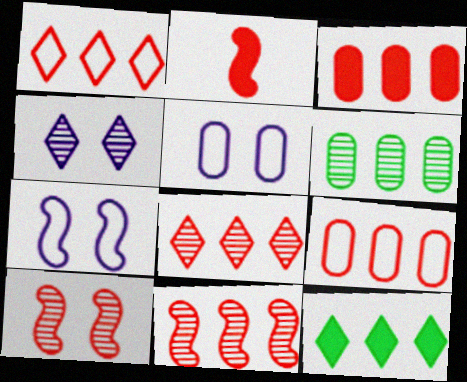[[1, 3, 11]]